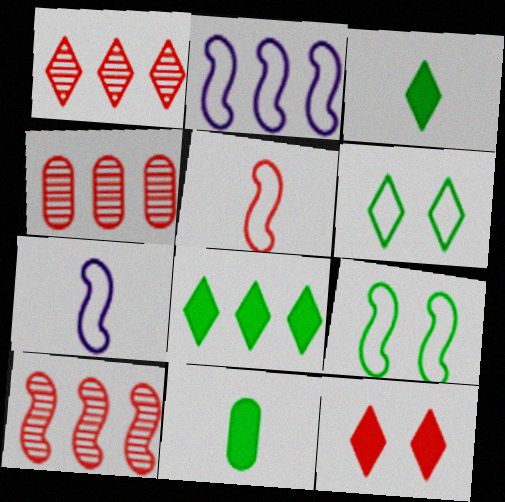[[1, 4, 10], 
[2, 4, 8], 
[2, 5, 9], 
[4, 5, 12]]